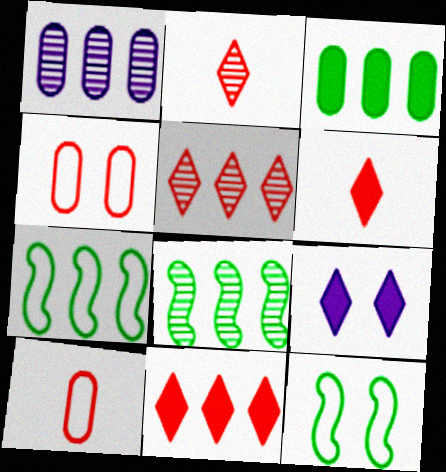[[1, 5, 8], 
[1, 6, 12], 
[1, 7, 11], 
[8, 9, 10]]